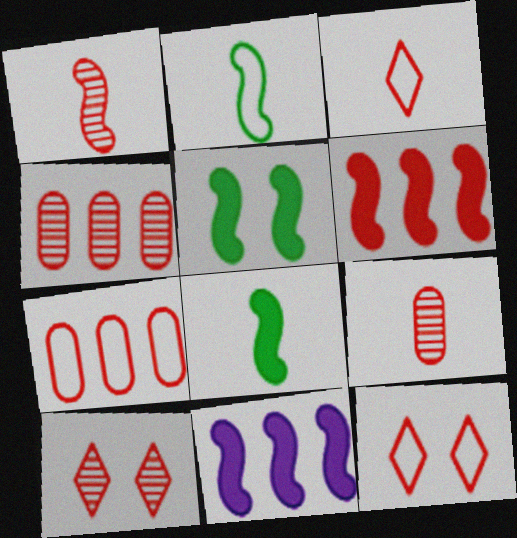[[1, 4, 10], 
[6, 9, 12]]